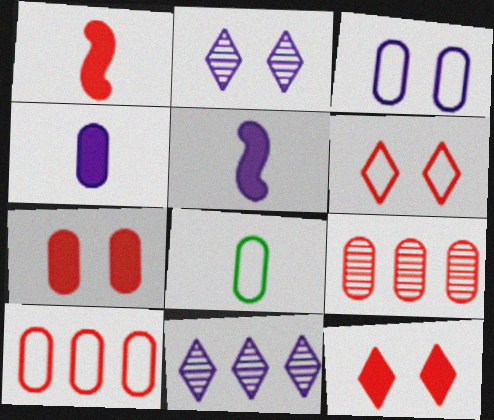[[1, 6, 9], 
[3, 5, 11], 
[3, 8, 10]]